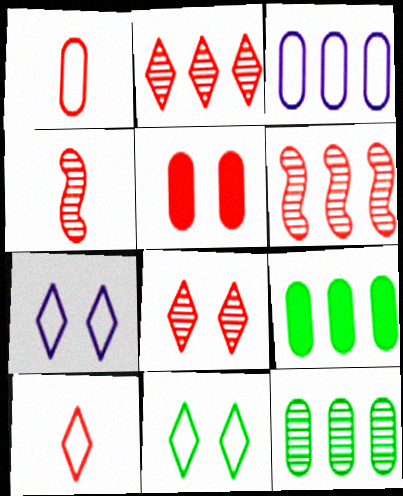[[4, 7, 9], 
[5, 6, 10]]